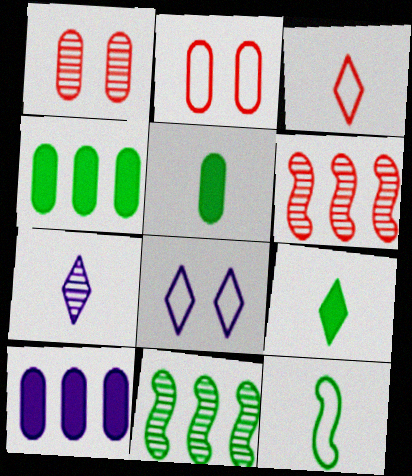[[1, 7, 11], 
[3, 7, 9], 
[5, 6, 8]]